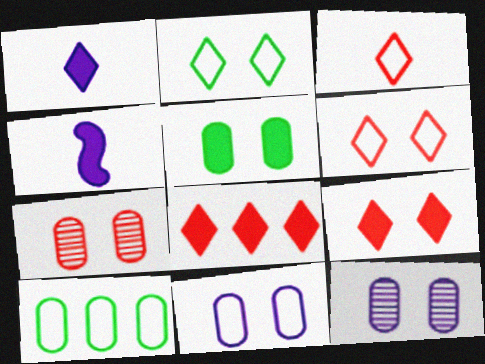[[4, 5, 8], 
[5, 7, 11]]